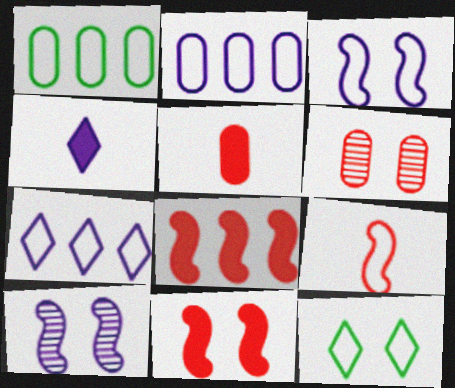[[2, 4, 10], 
[2, 9, 12]]